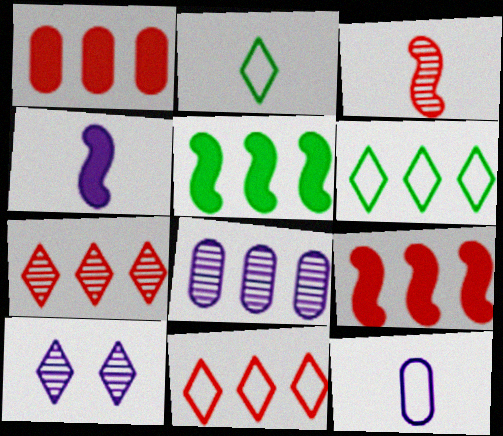[[5, 8, 11], 
[6, 8, 9]]